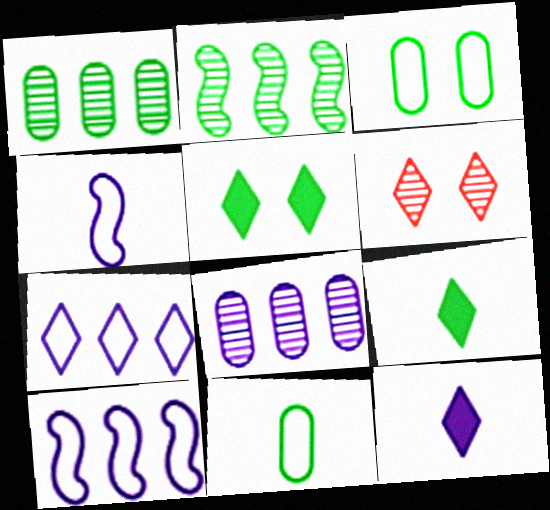[[2, 3, 9], 
[2, 5, 11], 
[6, 7, 9]]